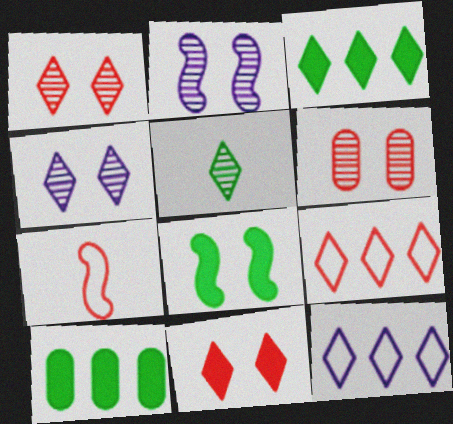[[4, 7, 10], 
[5, 11, 12]]